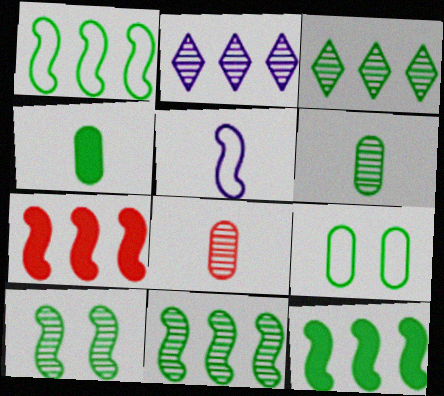[[1, 11, 12], 
[2, 8, 10], 
[3, 6, 10], 
[5, 7, 10]]